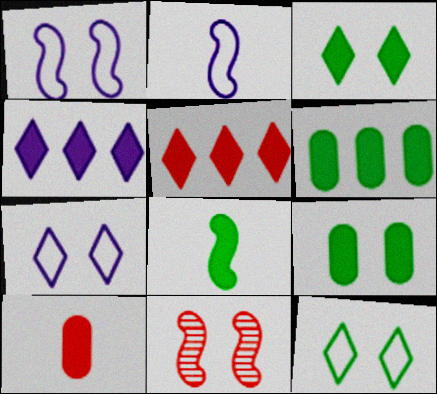[[3, 6, 8], 
[7, 9, 11]]